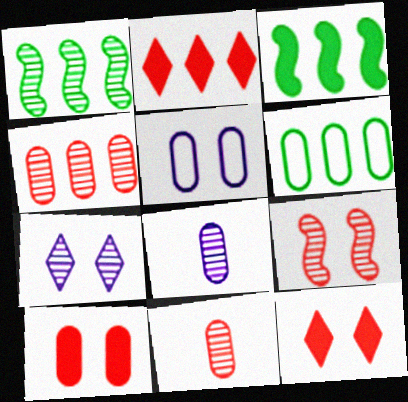[[1, 7, 11], 
[6, 8, 10]]